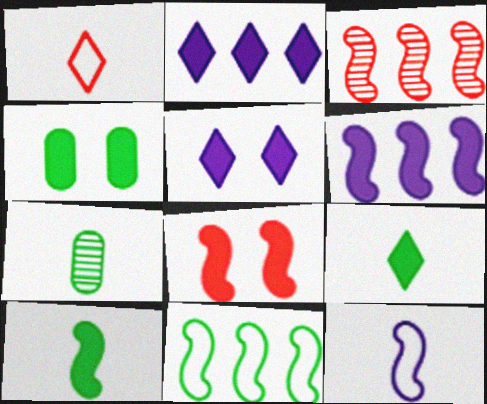[[3, 6, 11], 
[4, 5, 8], 
[6, 8, 10]]